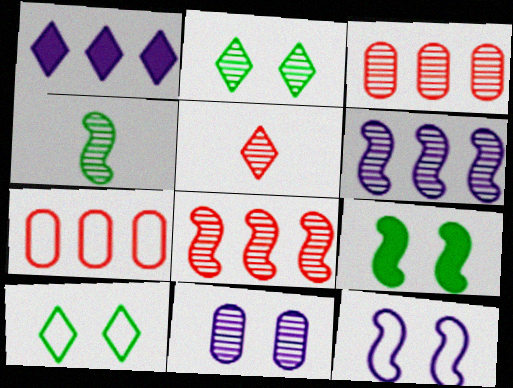[[1, 5, 10]]